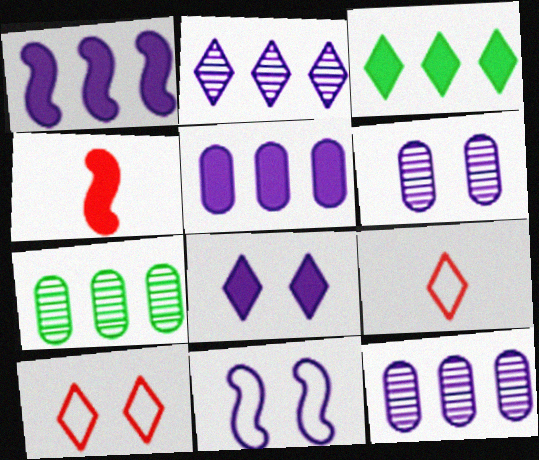[[6, 8, 11]]